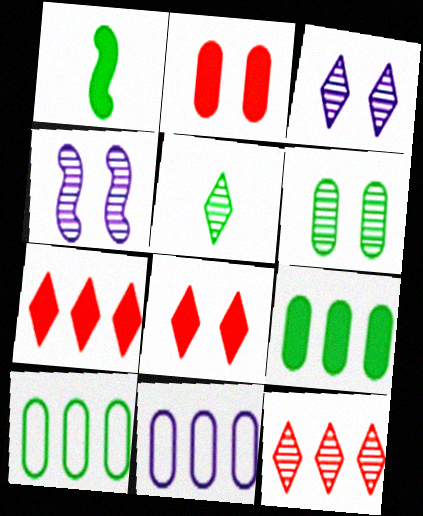[[3, 5, 12]]